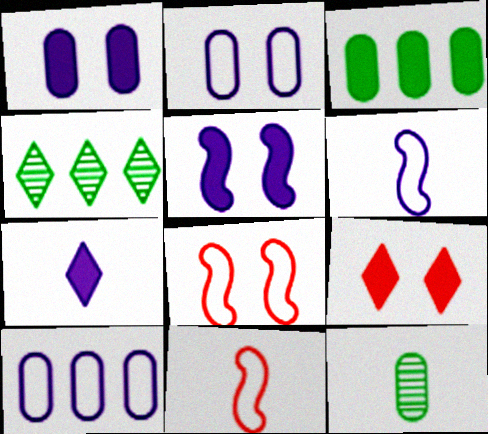[[1, 4, 11], 
[7, 11, 12]]